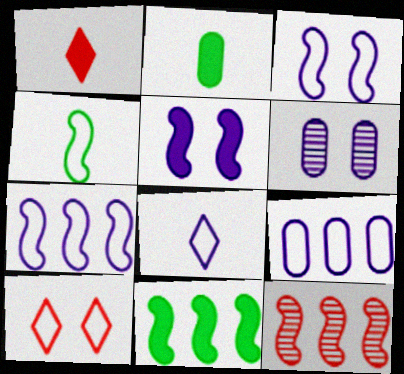[[3, 8, 9], 
[4, 5, 12], 
[4, 9, 10], 
[7, 11, 12]]